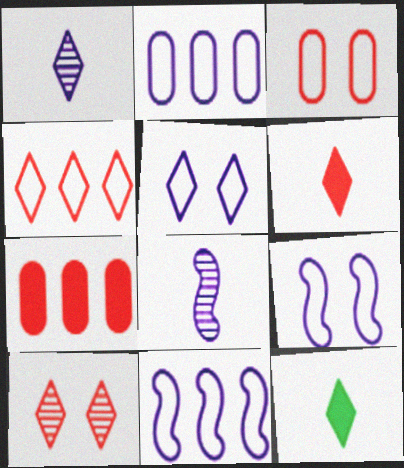[[4, 6, 10]]